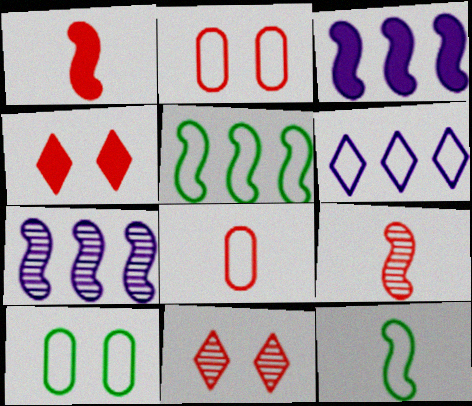[[2, 6, 12]]